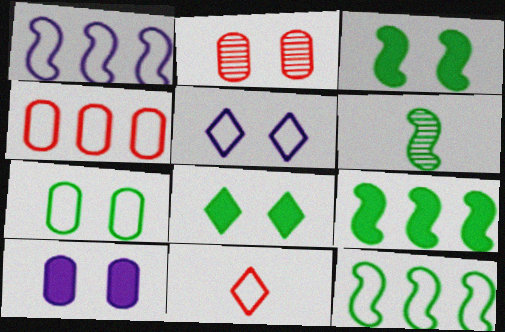[[1, 7, 11], 
[2, 3, 5], 
[2, 7, 10], 
[3, 6, 12]]